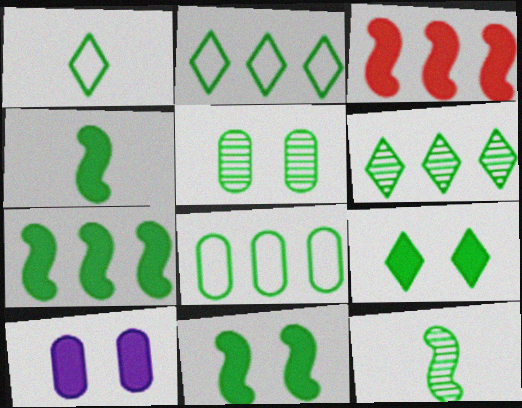[[1, 5, 7], 
[1, 6, 9], 
[2, 4, 5], 
[4, 7, 11], 
[5, 6, 12], 
[6, 7, 8], 
[8, 9, 12]]